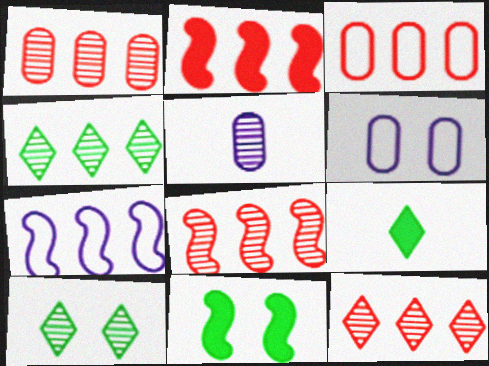[[1, 8, 12], 
[2, 3, 12], 
[5, 8, 10], 
[6, 8, 9]]